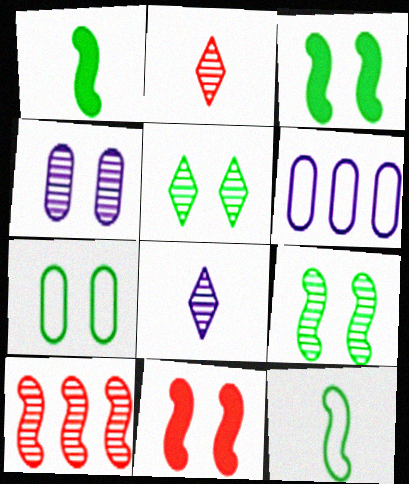[[2, 3, 6], 
[3, 5, 7]]